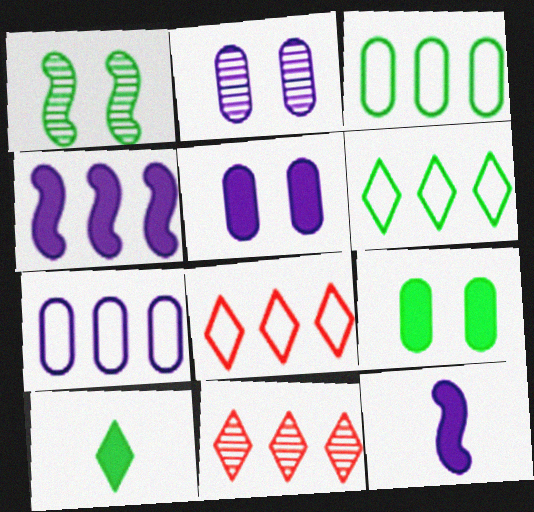[[1, 3, 10], 
[3, 4, 11]]